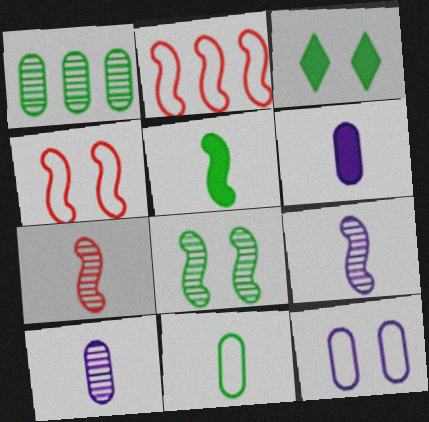[[2, 3, 10]]